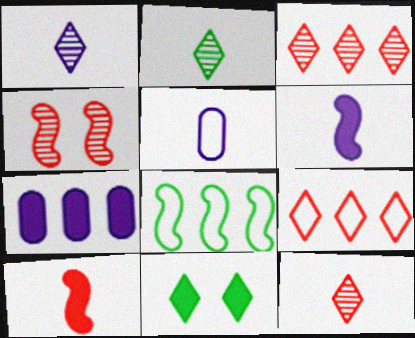[[1, 2, 12], 
[1, 5, 6], 
[1, 9, 11], 
[2, 5, 10], 
[3, 7, 8], 
[4, 6, 8], 
[7, 10, 11]]